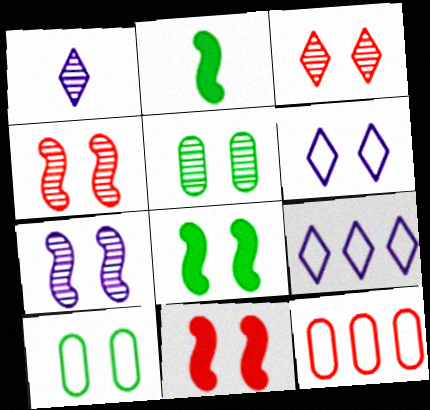[[1, 8, 12], 
[3, 5, 7], 
[5, 6, 11]]